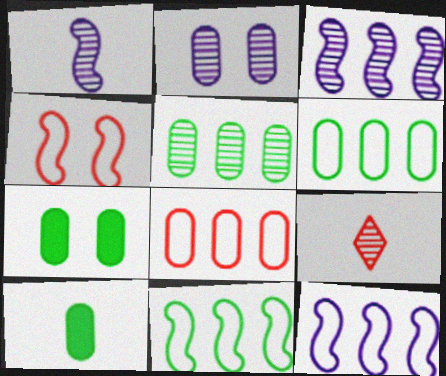[[2, 8, 10], 
[7, 9, 12]]